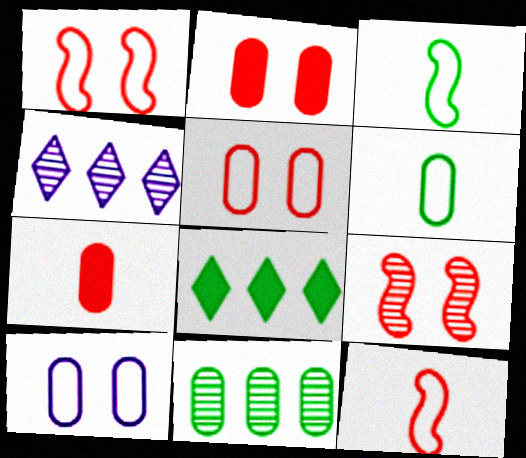[[2, 3, 4], 
[7, 10, 11]]